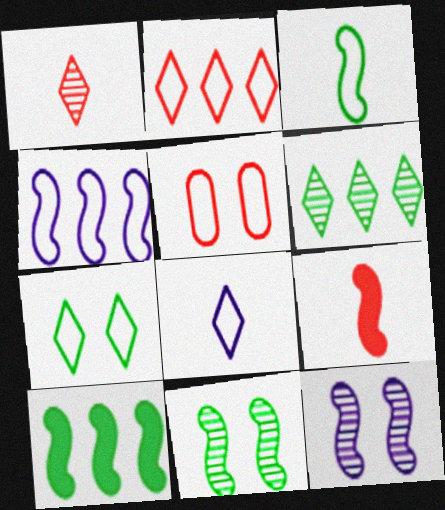[[2, 7, 8], 
[3, 10, 11], 
[4, 9, 11]]